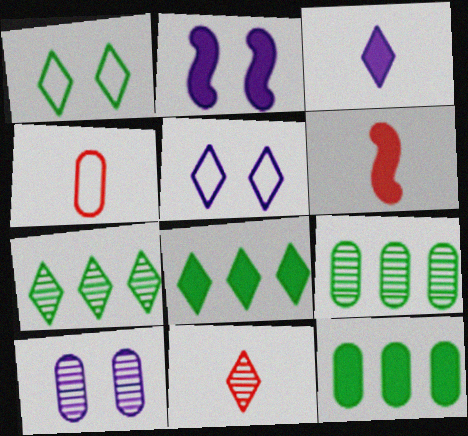[[2, 4, 7], 
[2, 5, 10], 
[4, 6, 11], 
[4, 10, 12], 
[5, 6, 9], 
[5, 8, 11]]